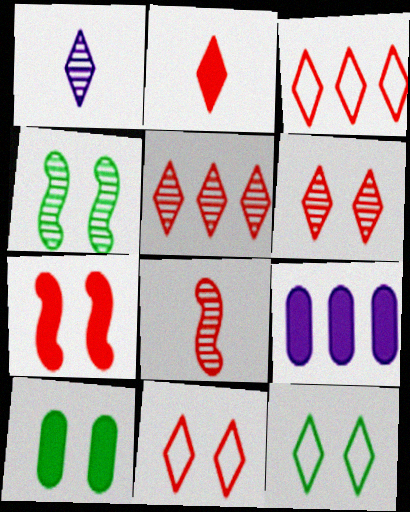[[2, 3, 6], 
[2, 5, 11], 
[4, 10, 12], 
[8, 9, 12]]